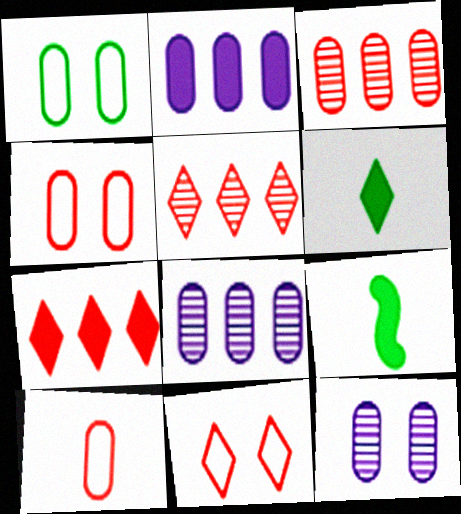[[8, 9, 11]]